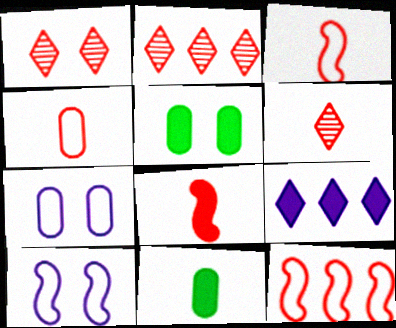[[1, 2, 6], 
[1, 5, 10], 
[2, 10, 11], 
[4, 6, 8], 
[5, 8, 9]]